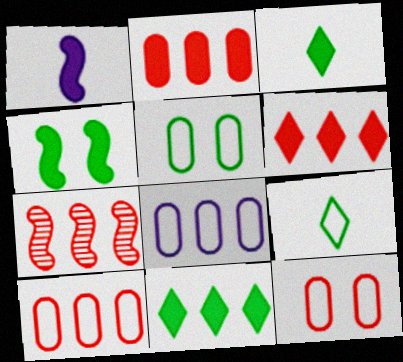[[6, 7, 10], 
[7, 8, 11]]